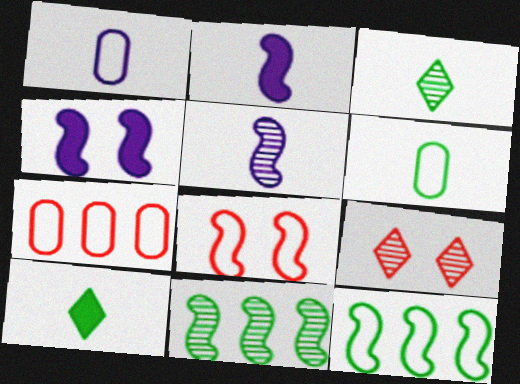[[2, 8, 11], 
[3, 4, 7]]